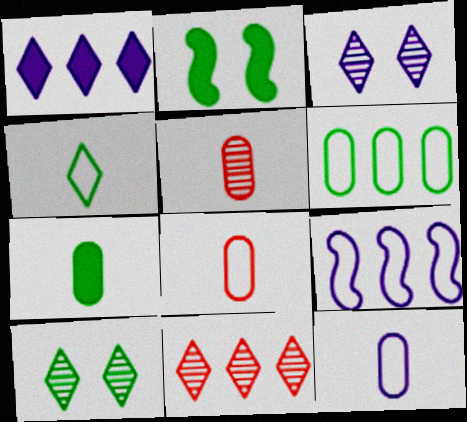[[2, 11, 12], 
[5, 7, 12]]